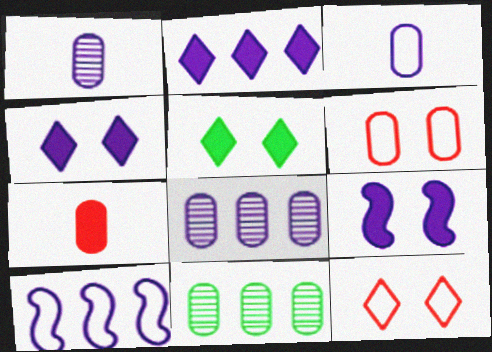[[1, 4, 10], 
[2, 8, 10]]